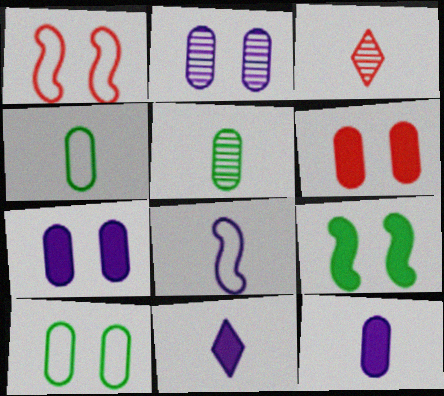[[2, 6, 10]]